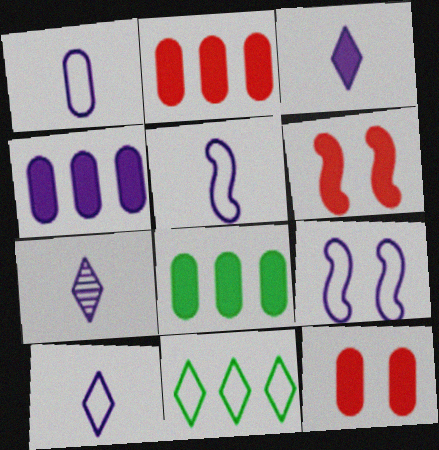[[1, 5, 10], 
[2, 4, 8], 
[3, 6, 8], 
[3, 7, 10], 
[4, 7, 9]]